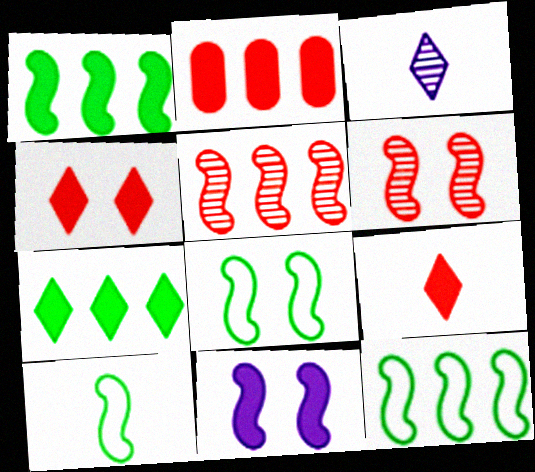[[2, 3, 8], 
[5, 10, 11], 
[6, 8, 11], 
[8, 10, 12]]